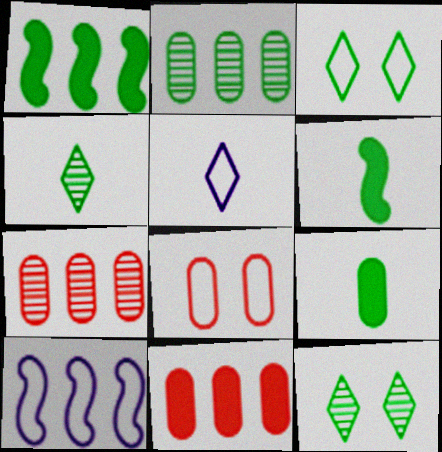[[2, 3, 6]]